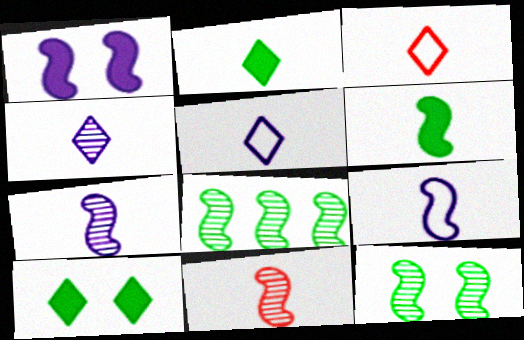[[2, 3, 4], 
[6, 9, 11]]